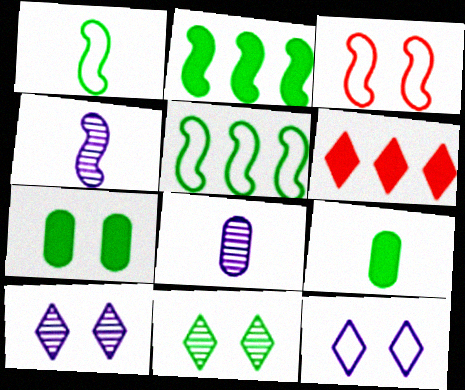[[2, 3, 4], 
[3, 7, 10], 
[5, 9, 11]]